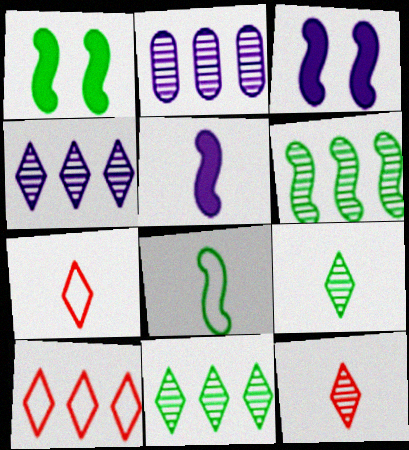[[1, 2, 7], 
[1, 6, 8]]